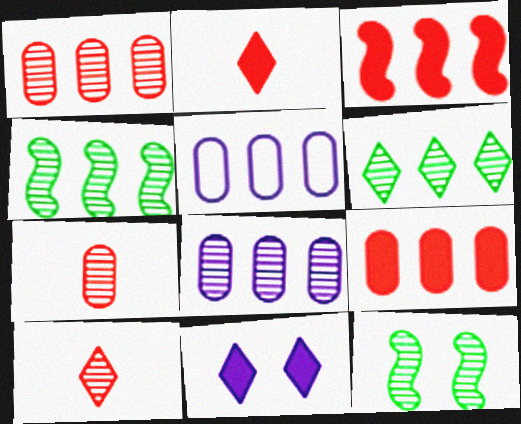[[2, 5, 12], 
[3, 5, 6], 
[8, 10, 12]]